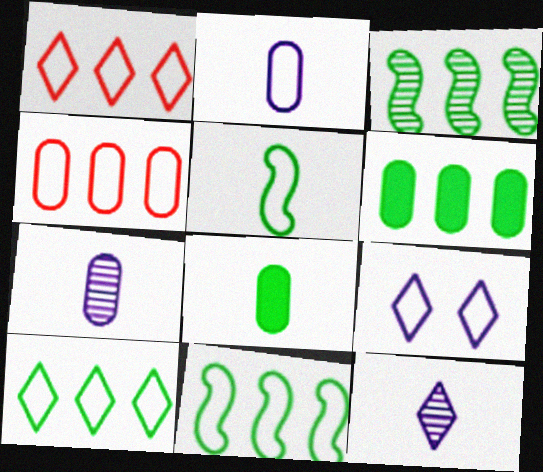[[3, 6, 10], 
[4, 5, 9]]